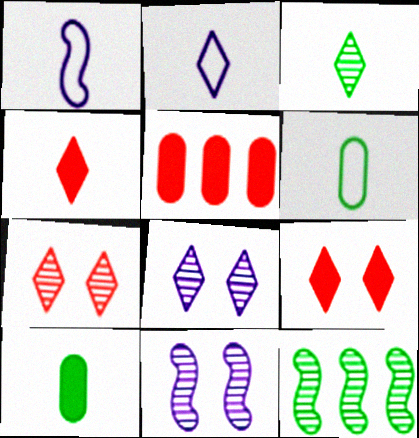[[2, 3, 4]]